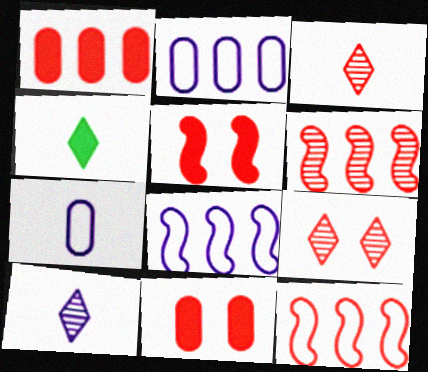[[3, 11, 12]]